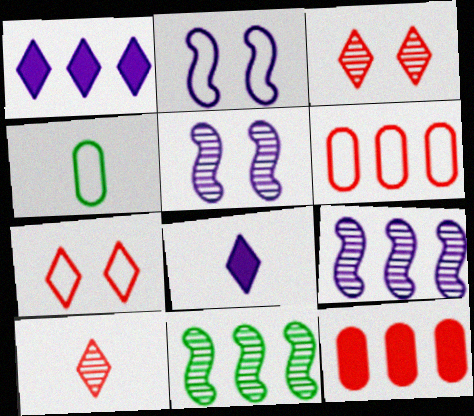[[1, 6, 11]]